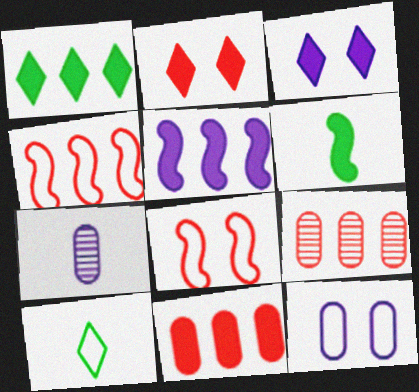[[1, 5, 11], 
[1, 7, 8], 
[3, 6, 11], 
[4, 10, 12]]